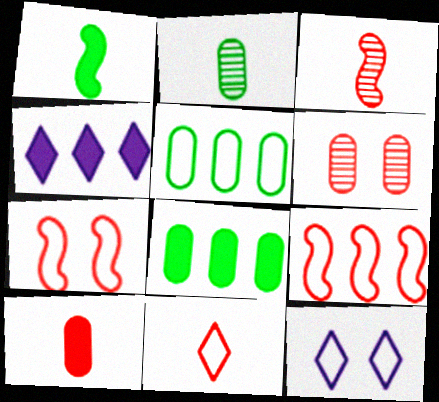[[2, 4, 7], 
[3, 8, 12], 
[3, 10, 11]]